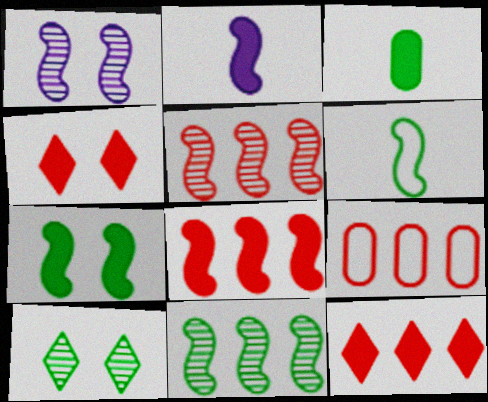[[1, 6, 8], 
[2, 7, 8], 
[2, 9, 10], 
[5, 9, 12], 
[6, 7, 11]]